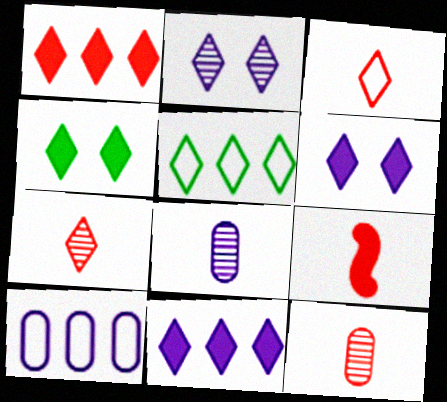[[3, 9, 12], 
[5, 6, 7]]